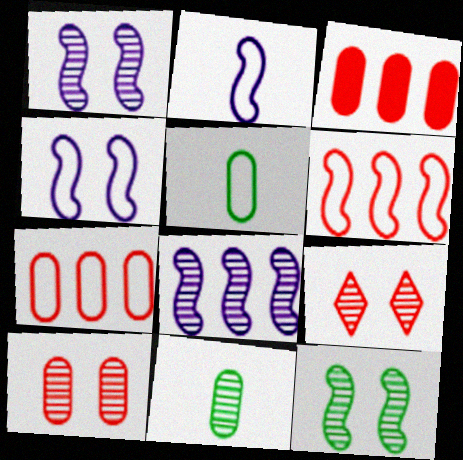[[8, 9, 11]]